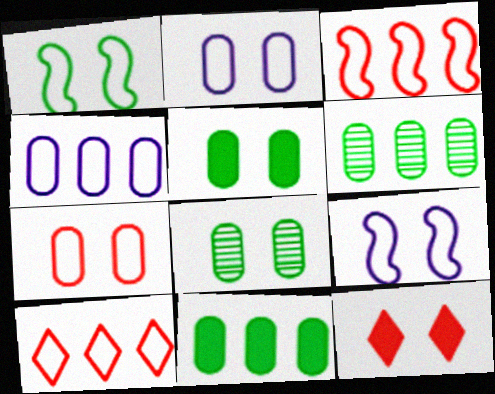[[8, 9, 12]]